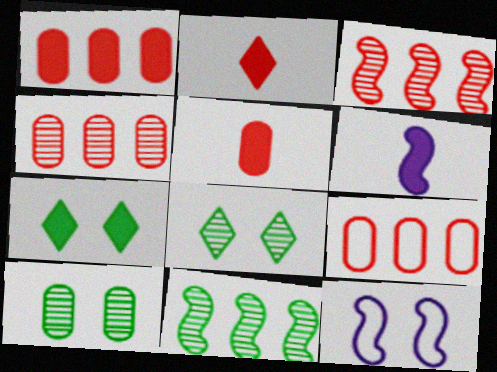[[1, 4, 9], 
[1, 6, 7], 
[6, 8, 9]]